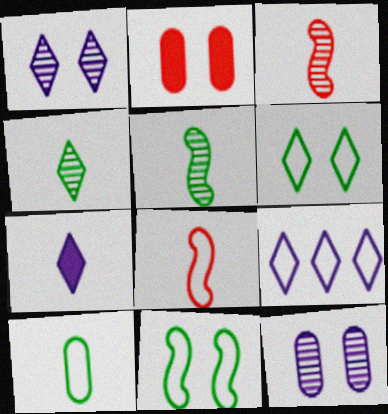[[1, 2, 11], 
[1, 7, 9], 
[2, 5, 9], 
[3, 7, 10]]